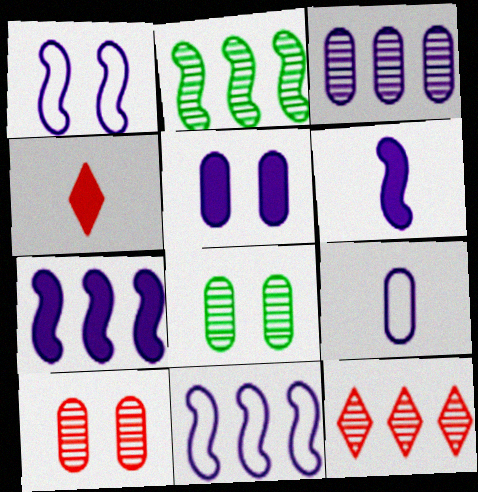[[2, 3, 12], 
[3, 5, 9], 
[4, 8, 11]]